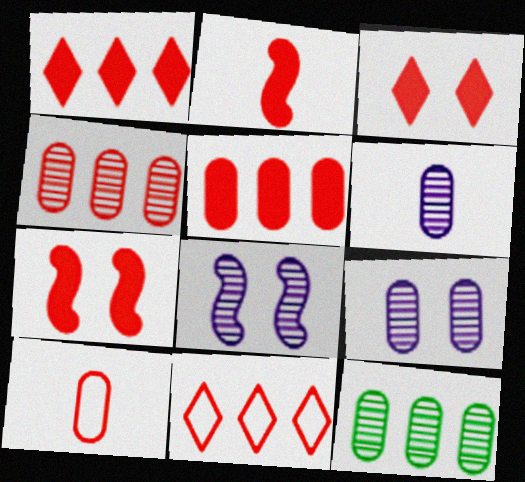[[2, 3, 5]]